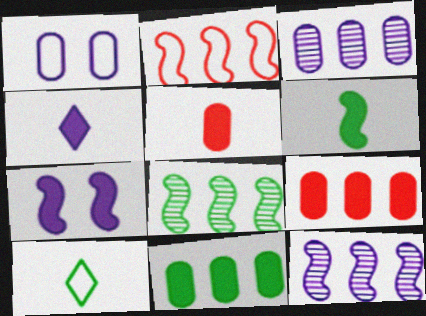[[1, 2, 10], 
[1, 4, 12], 
[4, 5, 6]]